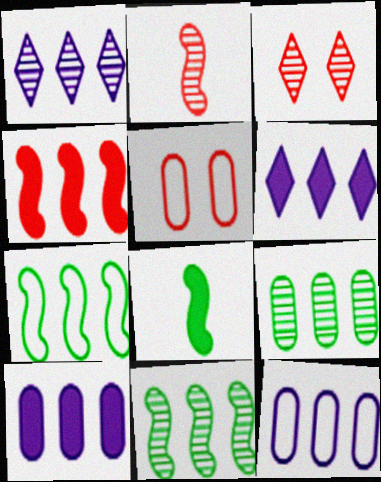[[1, 5, 8], 
[3, 8, 12]]